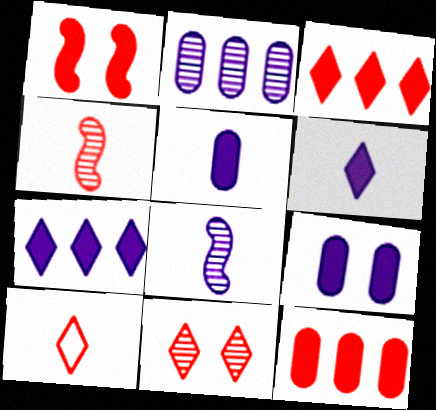[[3, 10, 11]]